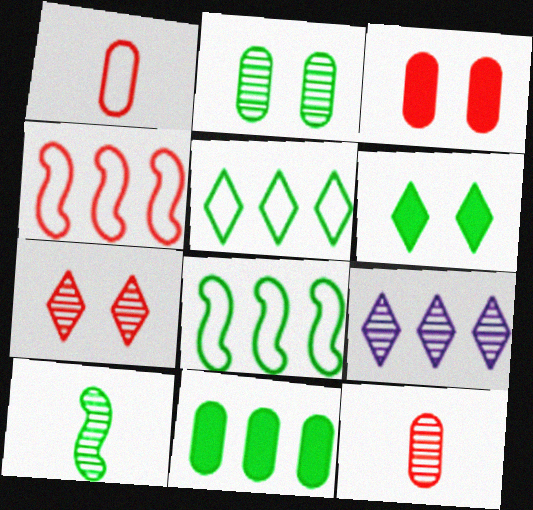[[4, 9, 11]]